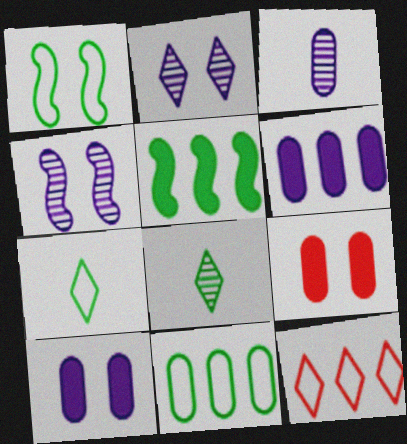[[1, 2, 9], 
[1, 7, 11], 
[3, 9, 11]]